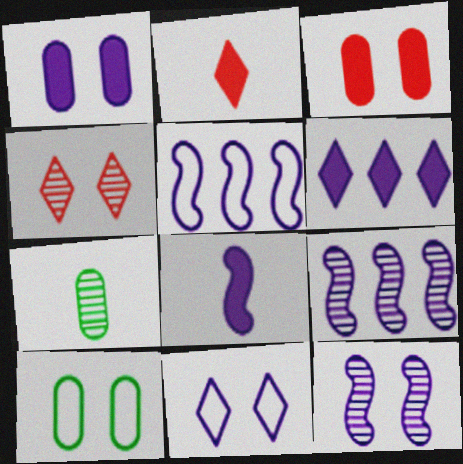[[1, 6, 8], 
[1, 11, 12], 
[2, 9, 10], 
[4, 7, 9], 
[5, 8, 12]]